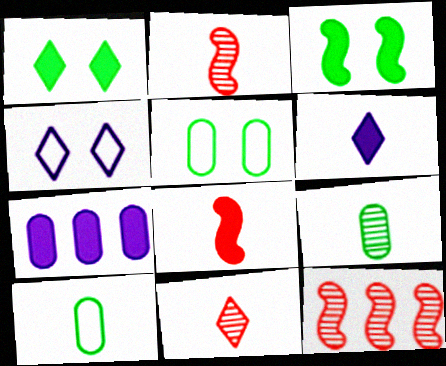[[1, 7, 8], 
[2, 6, 10], 
[5, 6, 12]]